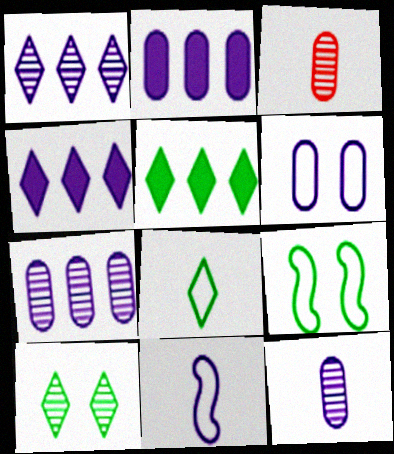[[2, 6, 12], 
[3, 4, 9], 
[5, 8, 10]]